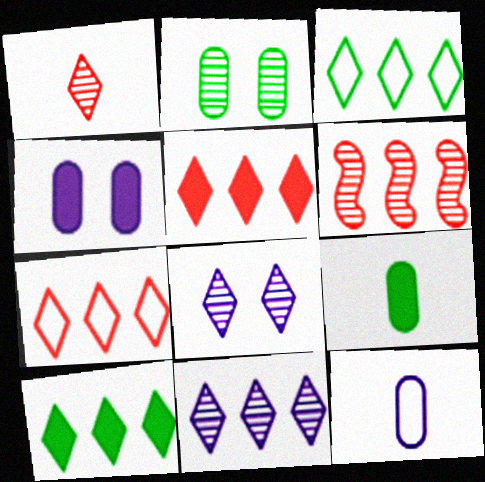[[3, 5, 11], 
[7, 10, 11]]